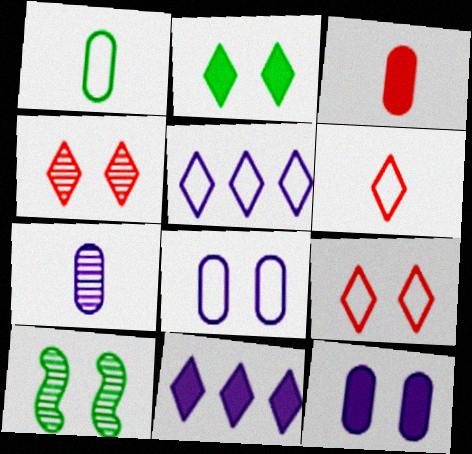[[1, 3, 7], 
[3, 5, 10], 
[9, 10, 12]]